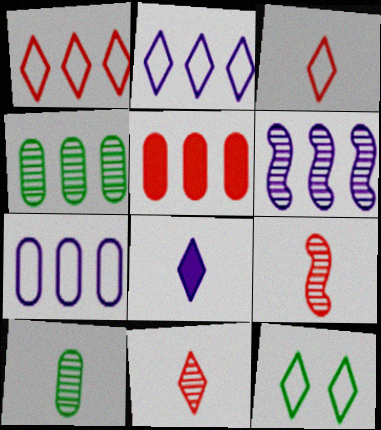[[2, 3, 12], 
[4, 5, 7]]